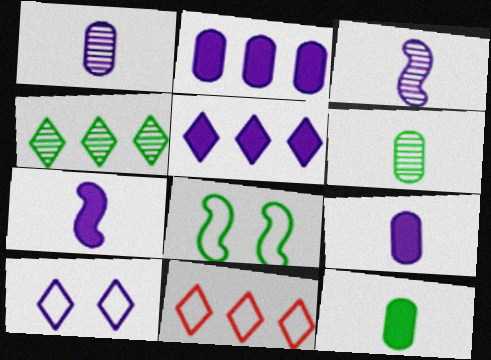[[2, 3, 10], 
[4, 5, 11], 
[4, 8, 12]]